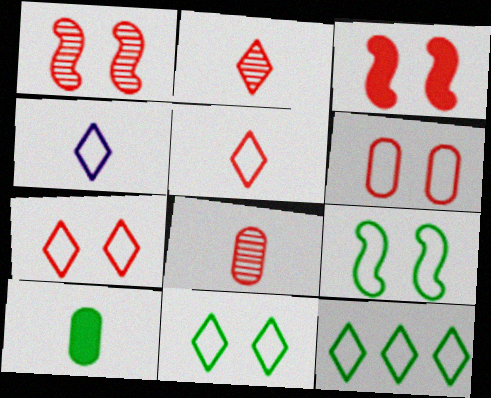[[4, 7, 12]]